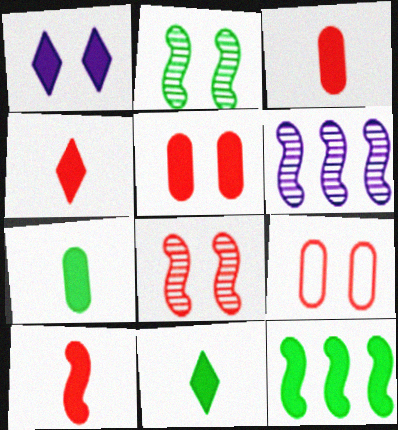[[1, 2, 9], 
[1, 3, 12], 
[3, 4, 10], 
[6, 9, 11]]